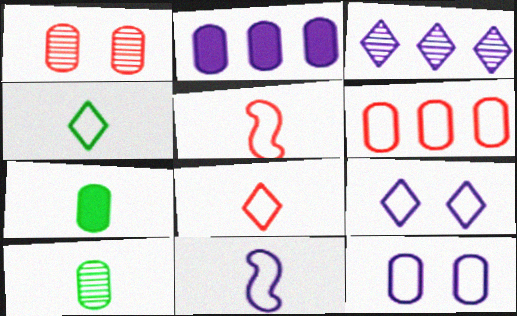[]